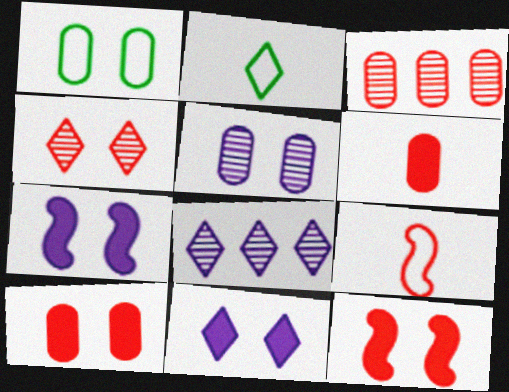[[1, 4, 7], 
[1, 5, 10], 
[2, 3, 7]]